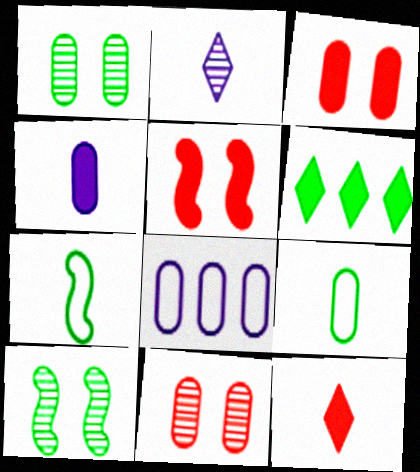[[1, 6, 7], 
[4, 5, 6], 
[6, 9, 10], 
[8, 10, 12]]